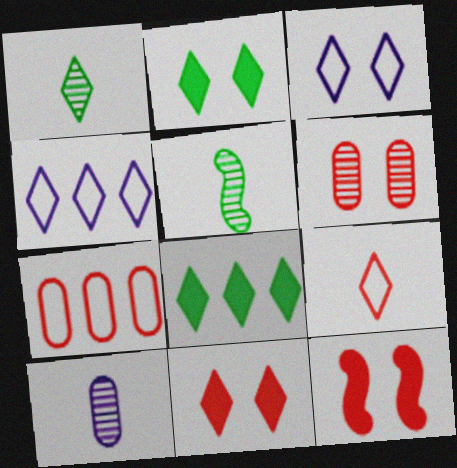[[1, 4, 11]]